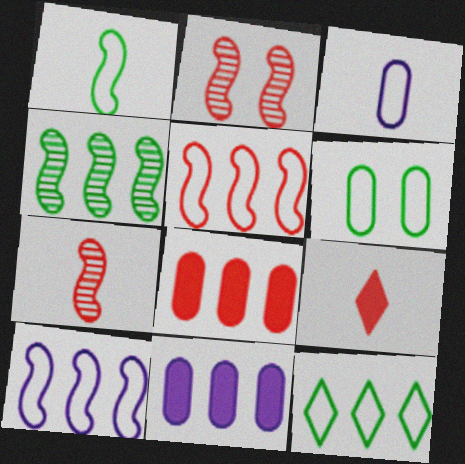[[1, 6, 12]]